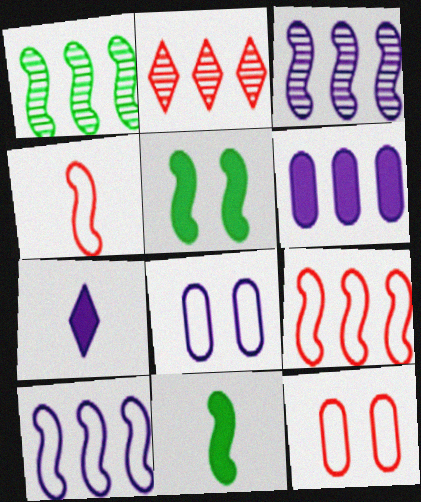[[1, 7, 12], 
[2, 8, 11], 
[3, 4, 5], 
[3, 7, 8]]